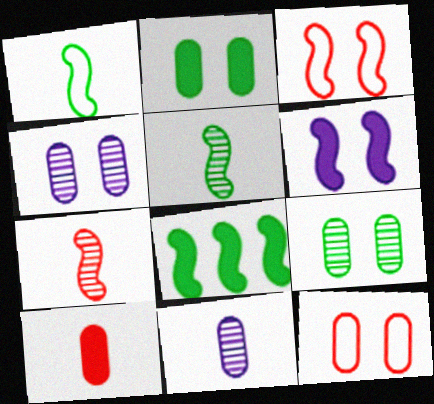[[2, 4, 12]]